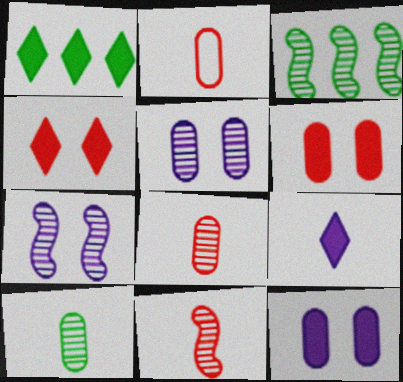[[1, 2, 7], 
[1, 4, 9], 
[3, 7, 11]]